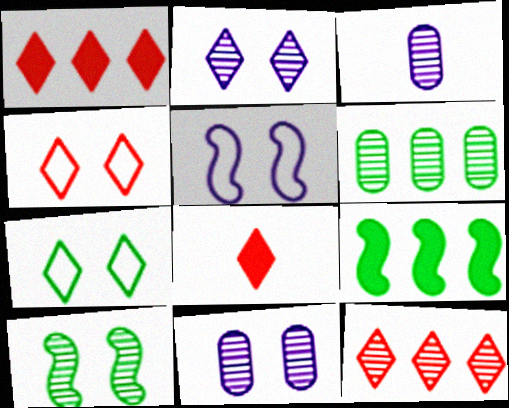[[3, 4, 9], 
[3, 10, 12], 
[4, 8, 12], 
[5, 6, 8]]